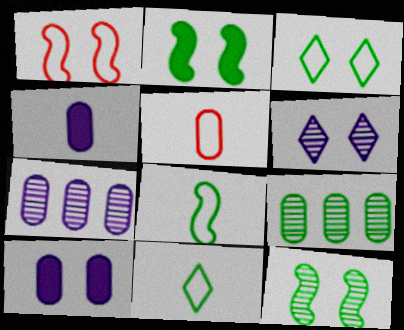[[2, 9, 11], 
[5, 9, 10]]